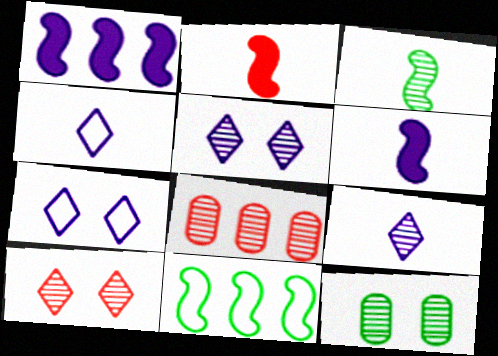[[3, 5, 8]]